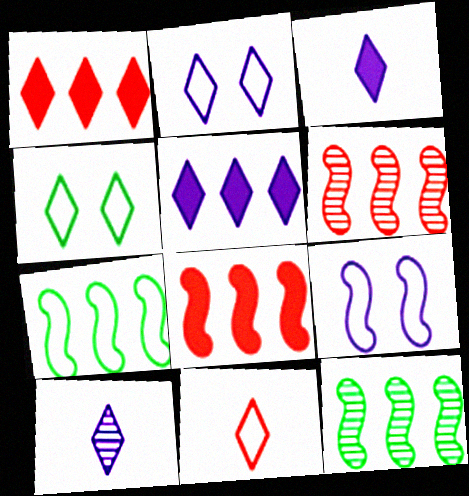[[1, 4, 10], 
[2, 5, 10]]